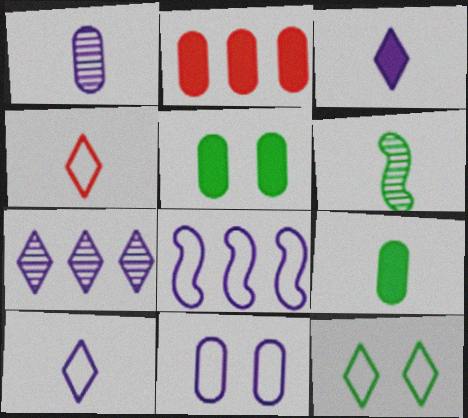[[8, 10, 11]]